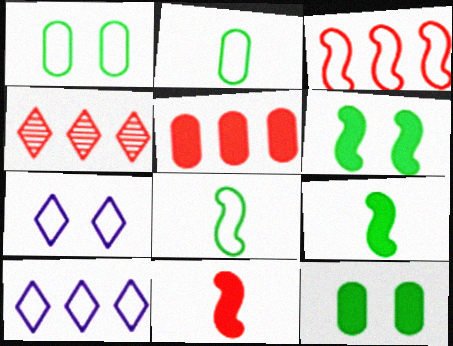[[2, 3, 7], 
[3, 4, 5]]